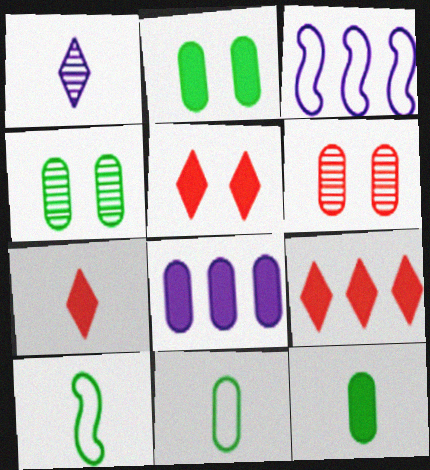[[3, 4, 7], 
[5, 7, 9], 
[6, 8, 11]]